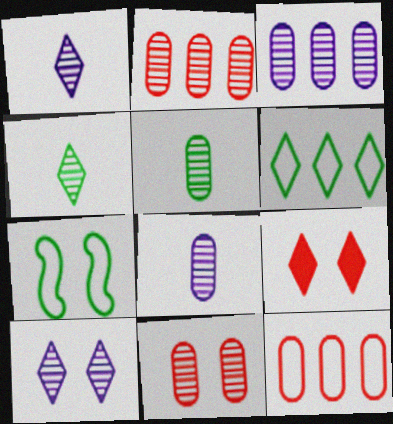[[1, 6, 9], 
[3, 5, 11]]